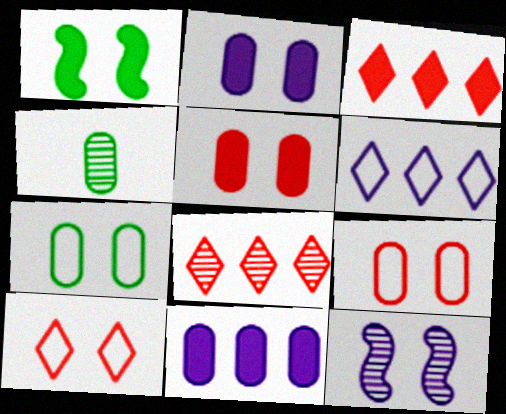[[4, 8, 12], 
[4, 9, 11]]